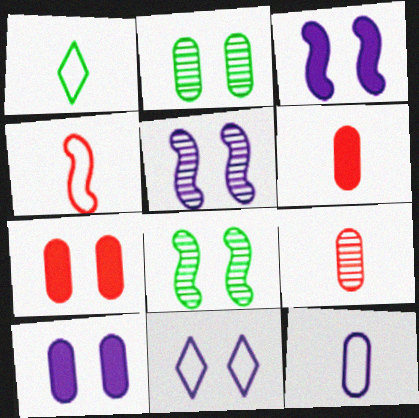[[1, 4, 12], 
[5, 10, 11], 
[7, 8, 11]]